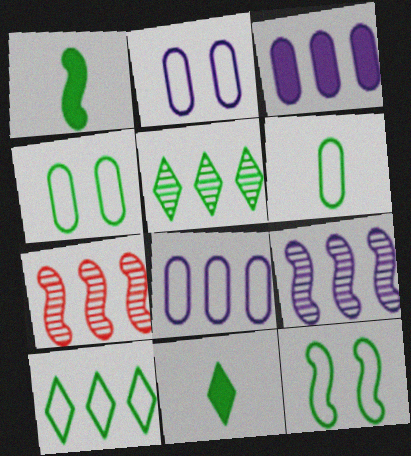[[1, 4, 5], 
[2, 7, 11], 
[3, 7, 10], 
[6, 10, 12]]